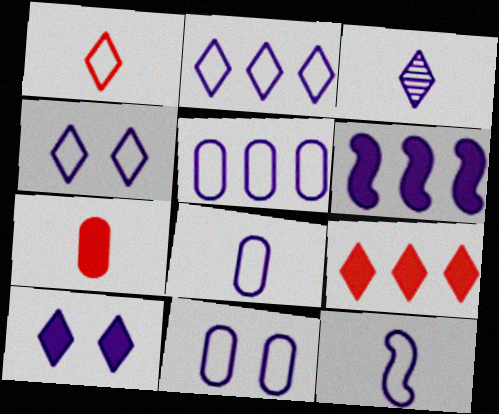[[2, 3, 10], 
[2, 11, 12], 
[3, 6, 11], 
[4, 5, 12], 
[5, 8, 11]]